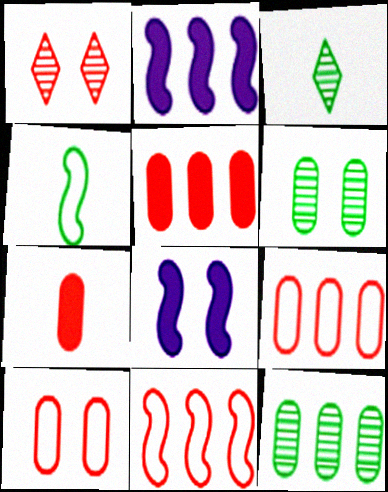[[1, 7, 11], 
[2, 3, 10], 
[3, 8, 9]]